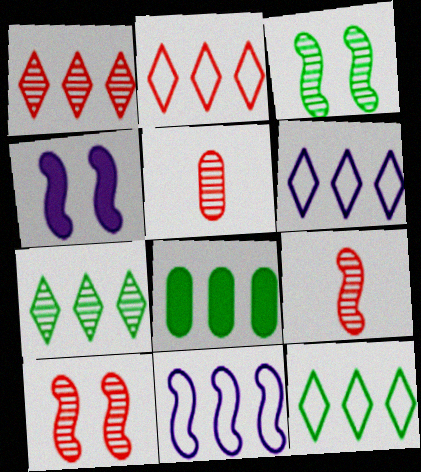[[1, 5, 10], 
[1, 8, 11], 
[2, 6, 12], 
[4, 5, 12]]